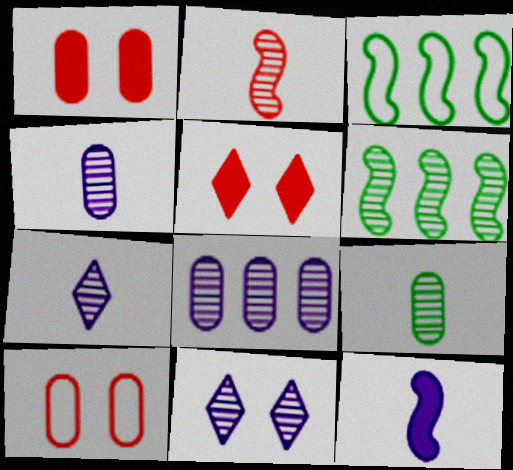[[1, 3, 7], 
[2, 7, 9], 
[3, 4, 5]]